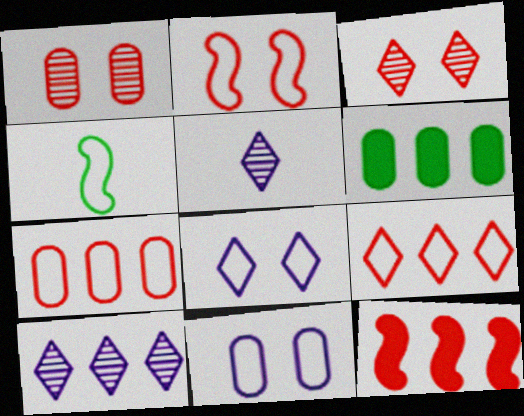[[2, 5, 6], 
[4, 7, 8], 
[4, 9, 11]]